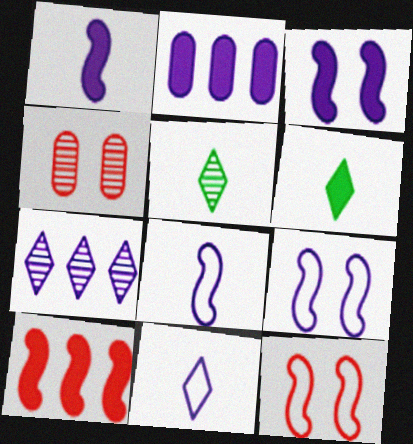[[2, 5, 12]]